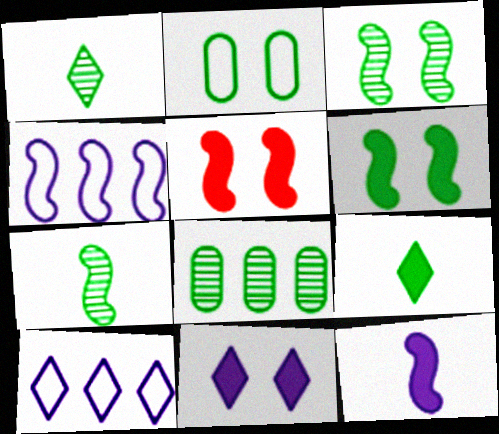[[1, 3, 8], 
[4, 5, 7]]